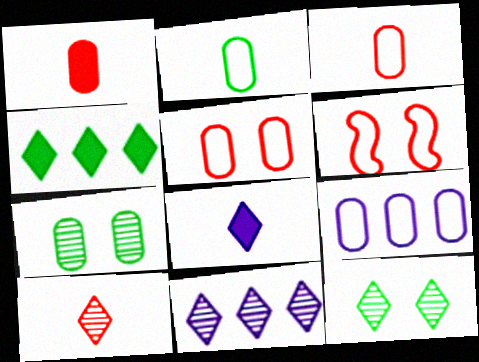[[1, 7, 9], 
[2, 5, 9], 
[10, 11, 12]]